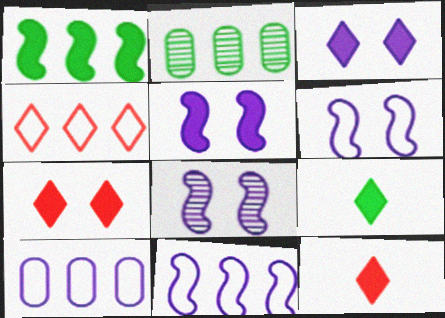[[2, 6, 12], 
[5, 6, 8]]